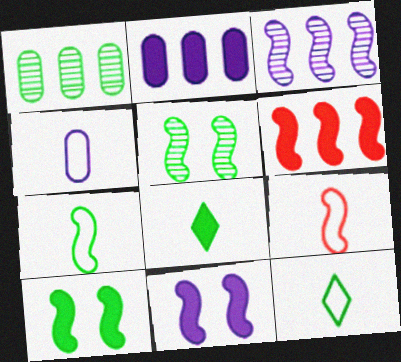[[1, 10, 12], 
[3, 9, 10], 
[4, 9, 12]]